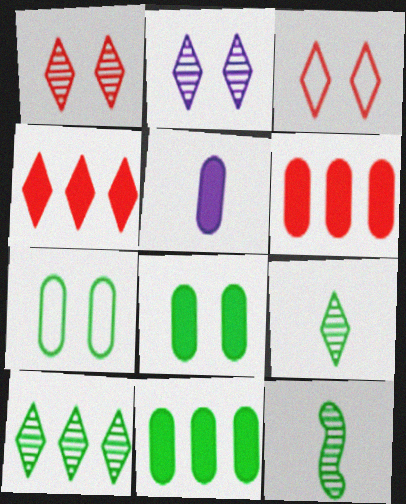[[5, 6, 8]]